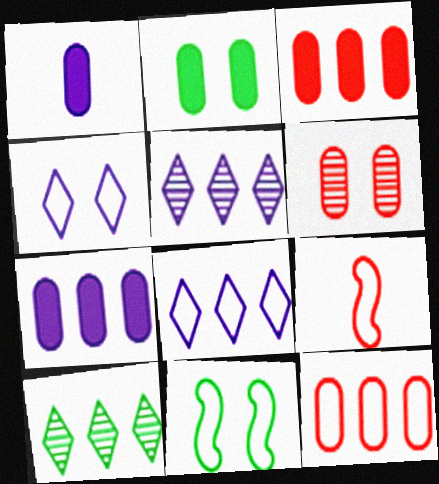[[1, 2, 3], 
[2, 5, 9]]